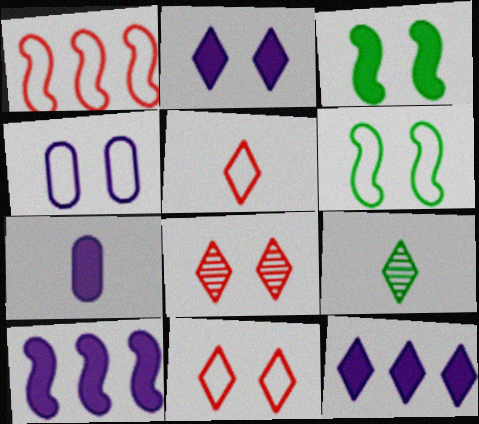[[2, 7, 10], 
[3, 4, 8], 
[4, 6, 11], 
[9, 11, 12]]